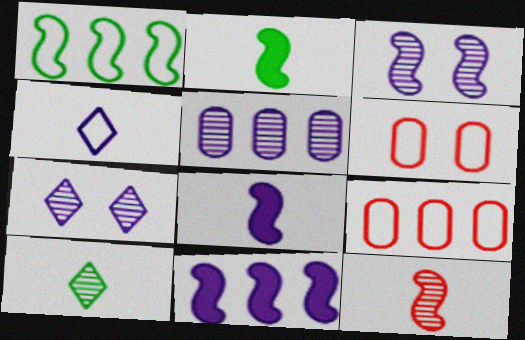[[1, 4, 6], 
[2, 7, 9], 
[6, 10, 11]]